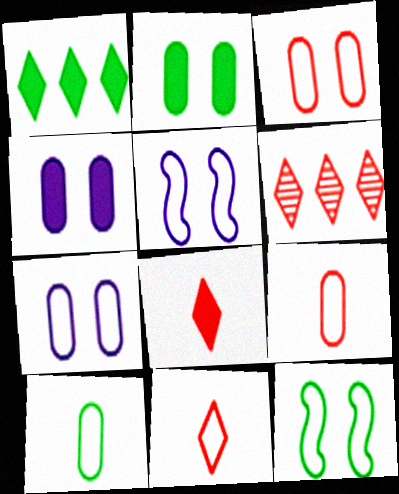[]